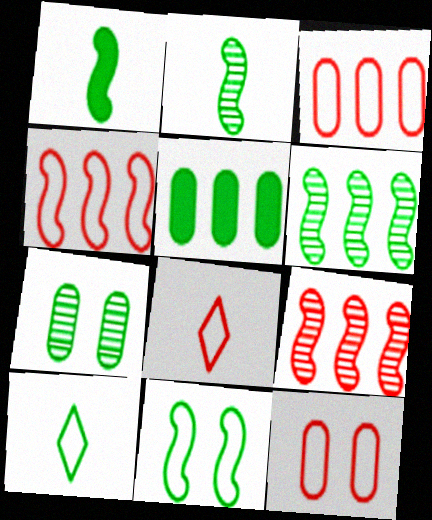[[1, 6, 11], 
[4, 8, 12]]